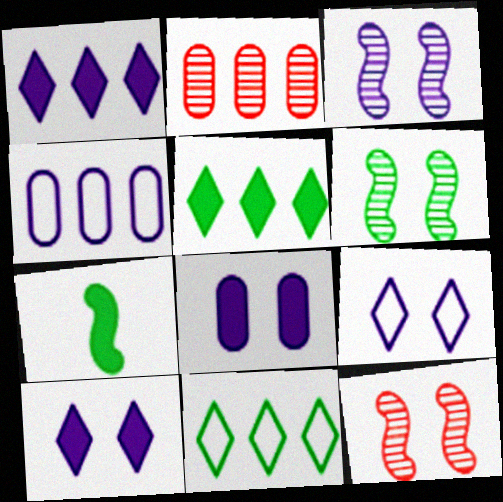[[2, 7, 9], 
[3, 6, 12], 
[3, 8, 9]]